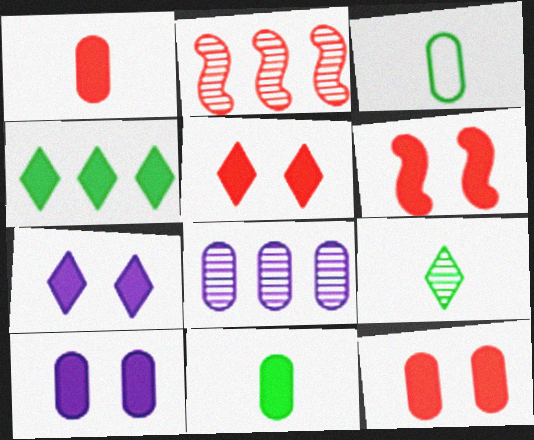[[2, 3, 7], 
[3, 8, 12], 
[5, 6, 12]]